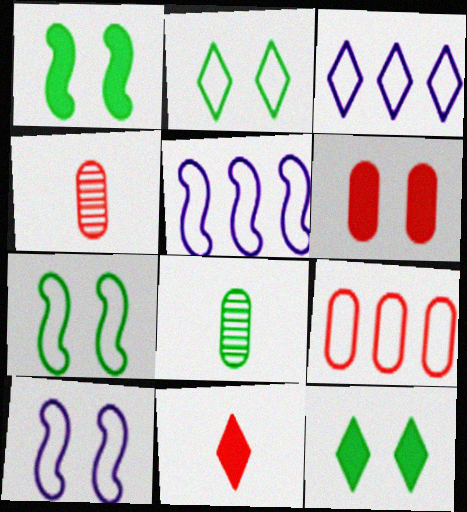[[1, 3, 4], 
[4, 5, 12], 
[4, 6, 9]]